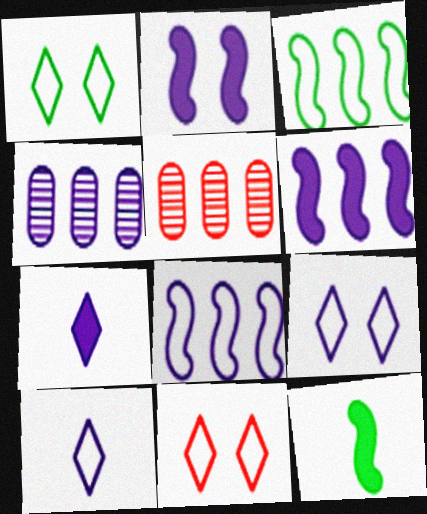[[1, 9, 11], 
[2, 4, 10], 
[4, 11, 12], 
[5, 9, 12]]